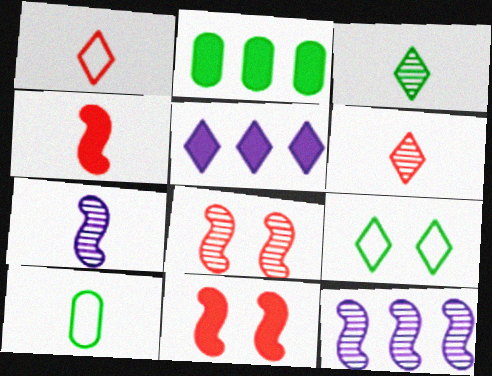[[5, 6, 9], 
[5, 8, 10]]